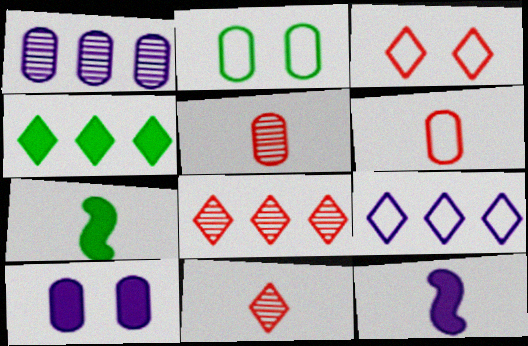[[1, 3, 7], 
[2, 8, 12], 
[4, 8, 9]]